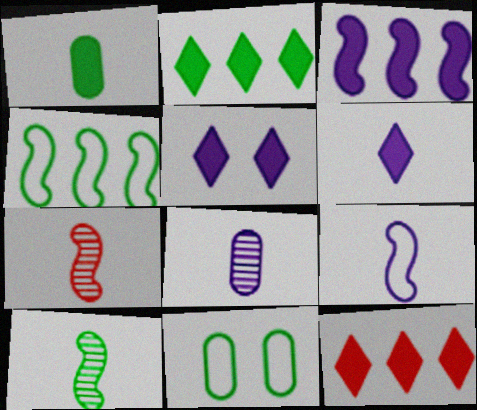[[2, 10, 11], 
[6, 8, 9]]